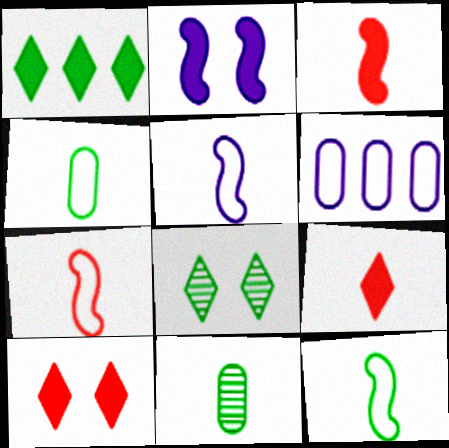[[3, 6, 8], 
[5, 7, 12], 
[5, 9, 11]]